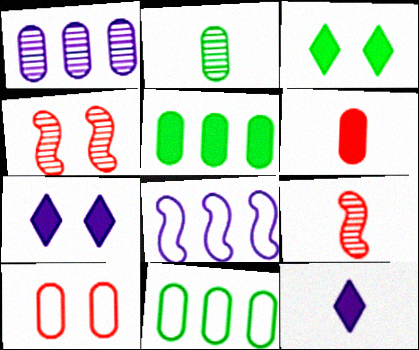[[4, 11, 12], 
[7, 9, 11]]